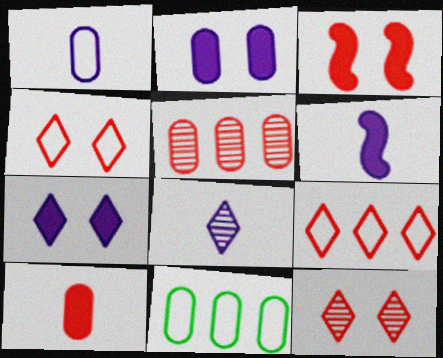[[1, 6, 8], 
[3, 8, 11], 
[6, 11, 12]]